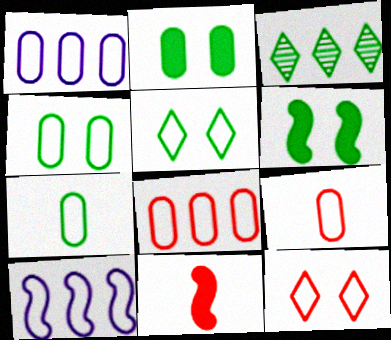[[1, 4, 9], 
[3, 6, 7], 
[5, 9, 10], 
[7, 10, 12]]